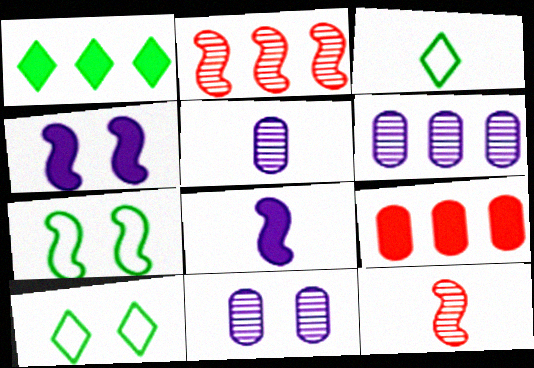[[2, 7, 8], 
[5, 6, 11]]